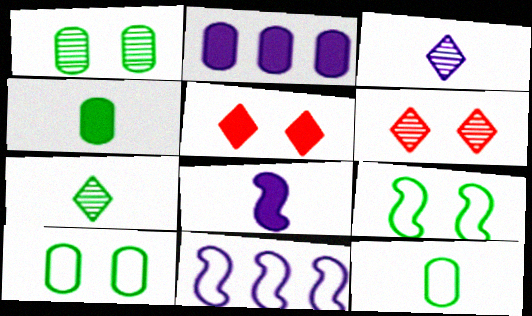[[4, 6, 11]]